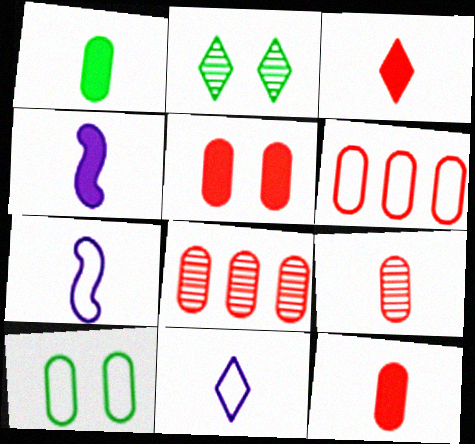[[1, 3, 4], 
[2, 4, 6], 
[5, 6, 9]]